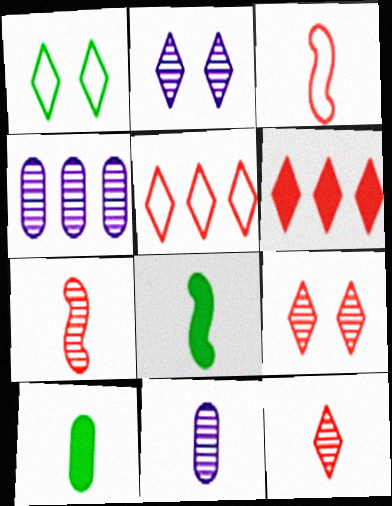[]